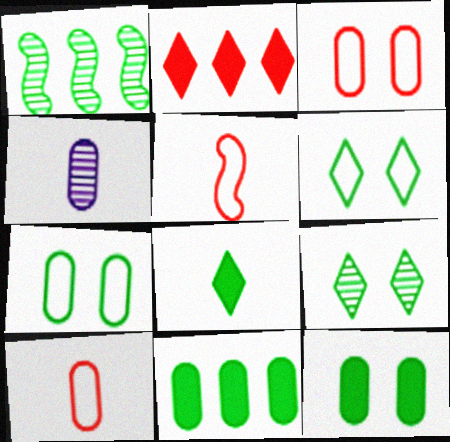[[1, 7, 8], 
[3, 4, 11], 
[4, 5, 8]]